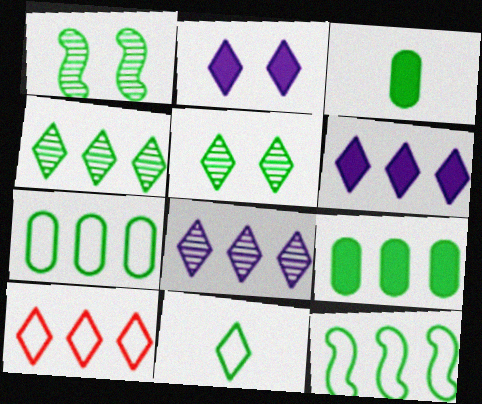[[1, 9, 11], 
[3, 5, 12], 
[4, 6, 10], 
[4, 9, 12]]